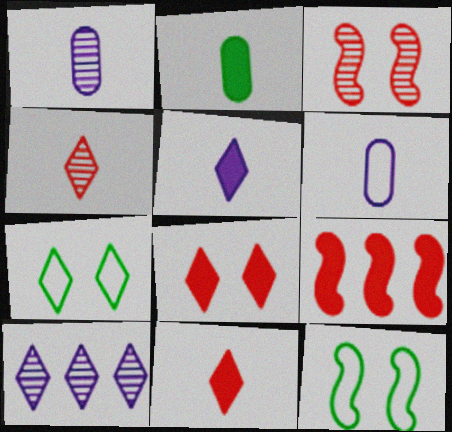[[1, 7, 9], 
[7, 10, 11]]